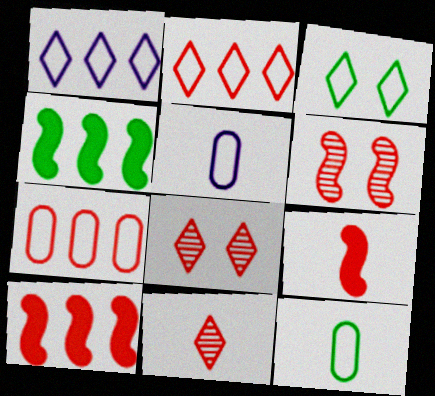[[4, 5, 8], 
[7, 8, 9]]